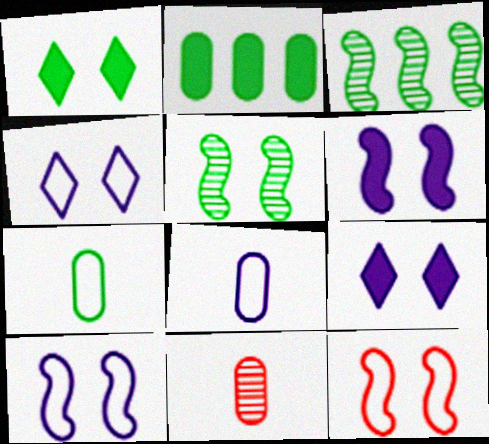[[1, 3, 7], 
[5, 6, 12]]